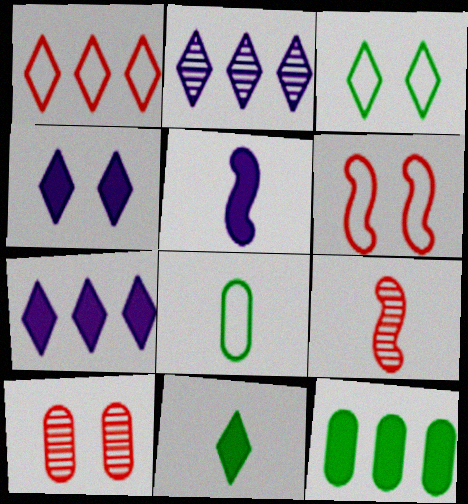[]